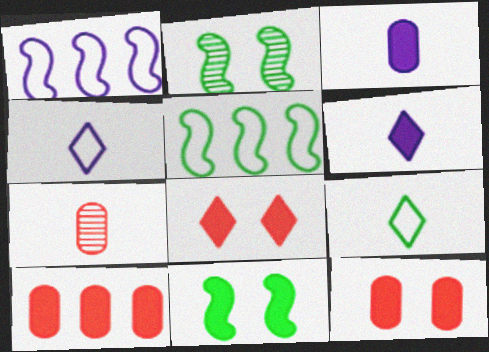[[2, 4, 10], 
[6, 10, 11]]